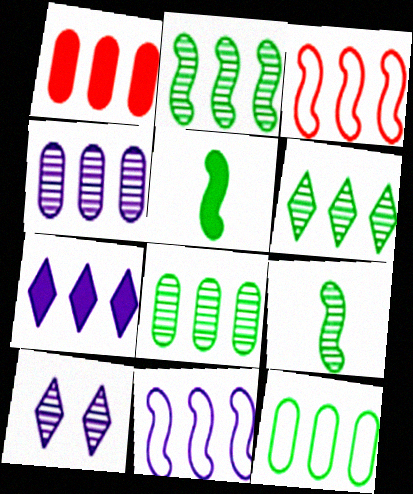[[1, 4, 12], 
[1, 6, 11], 
[2, 6, 8], 
[3, 7, 8], 
[4, 7, 11]]